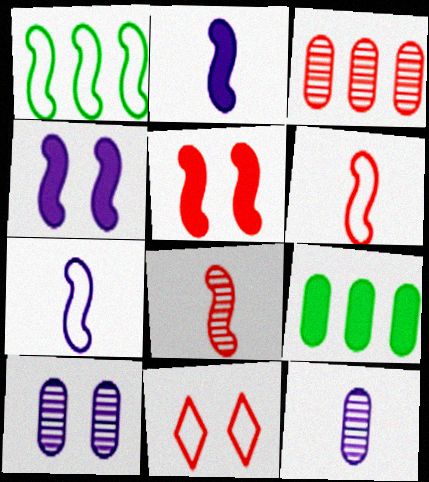[[1, 4, 8]]